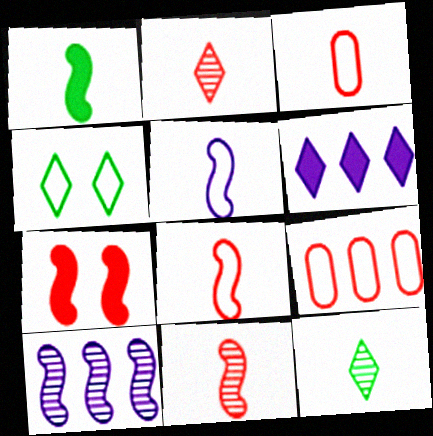[[1, 5, 11], 
[2, 4, 6], 
[2, 7, 9], 
[4, 5, 9]]